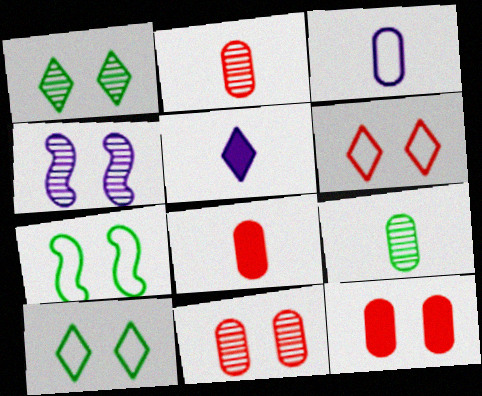[[1, 4, 11], 
[3, 8, 9], 
[4, 10, 12]]